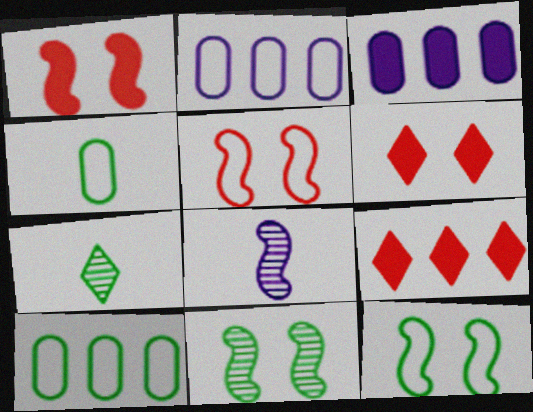[[1, 2, 7], 
[3, 5, 7], 
[6, 8, 10]]